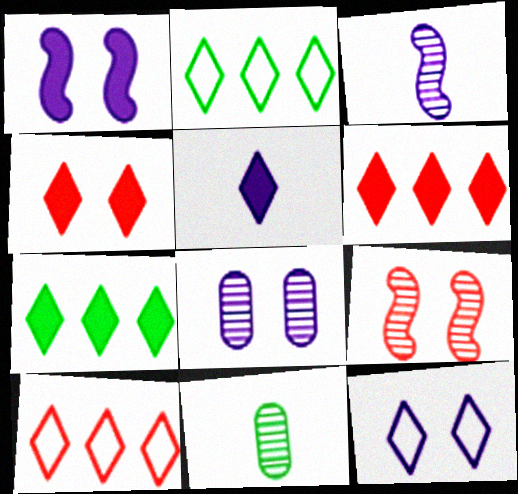[[1, 8, 12], 
[1, 10, 11], 
[4, 5, 7]]